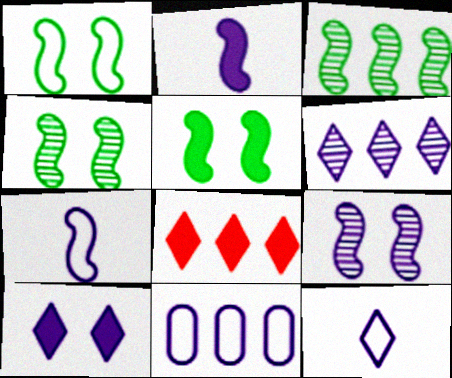[[1, 4, 5], 
[3, 8, 11], 
[6, 10, 12]]